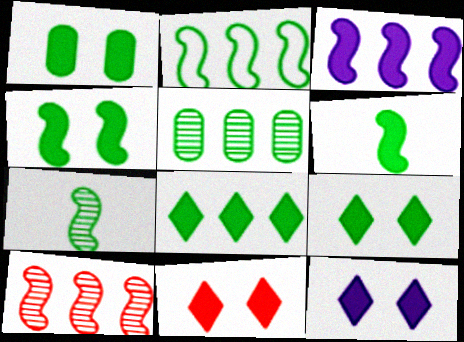[[1, 4, 9], 
[1, 6, 8], 
[2, 3, 10], 
[2, 4, 7], 
[2, 5, 8], 
[9, 11, 12]]